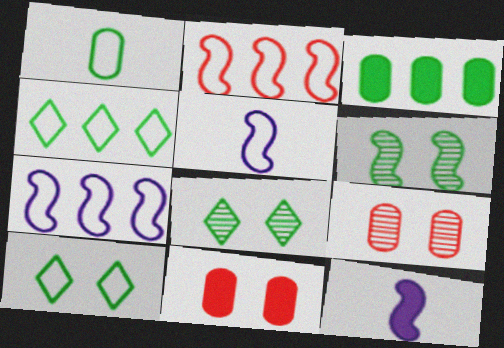[[2, 6, 12], 
[4, 9, 12]]